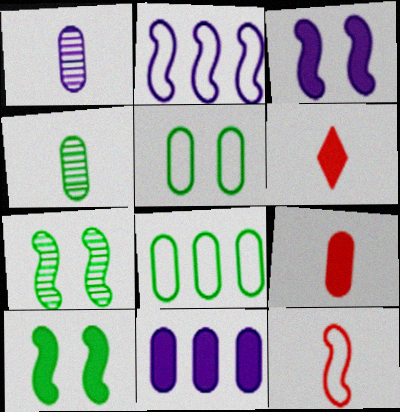[[6, 10, 11]]